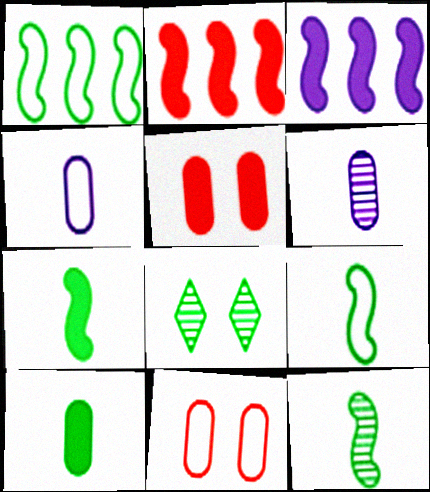[[1, 8, 10], 
[2, 4, 8], 
[7, 9, 12]]